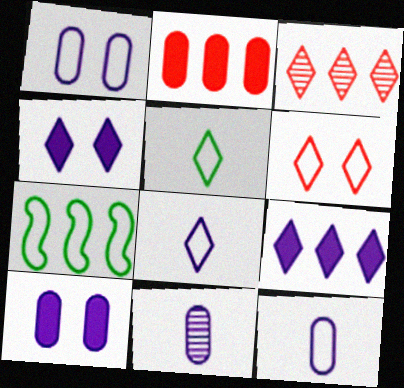[[3, 4, 5], 
[6, 7, 12]]